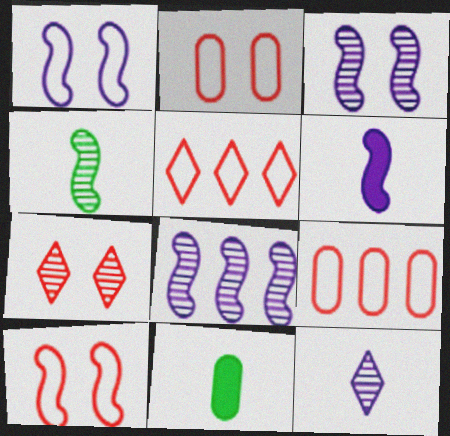[[1, 6, 8], 
[3, 5, 11]]